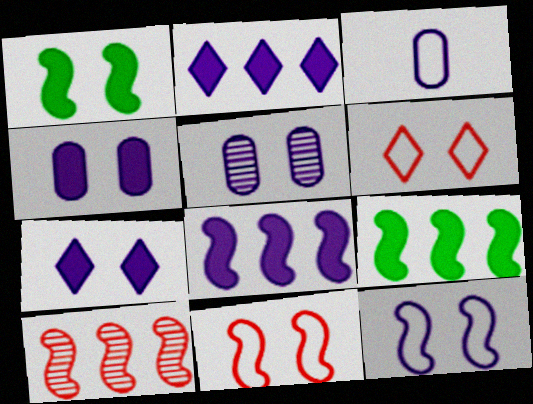[[1, 5, 6], 
[5, 7, 12]]